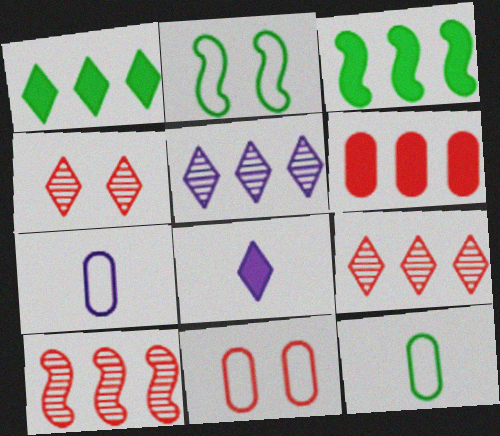[[3, 4, 7]]